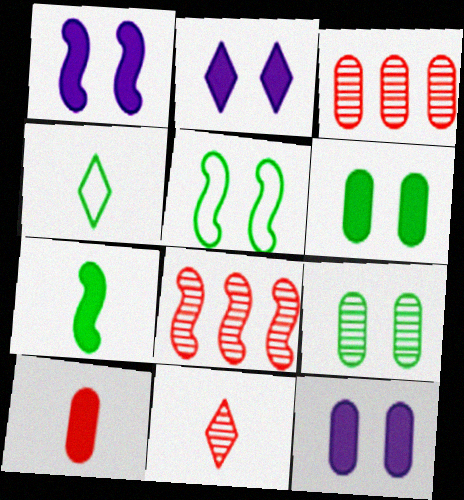[[1, 2, 12], 
[1, 3, 4], 
[4, 8, 12]]